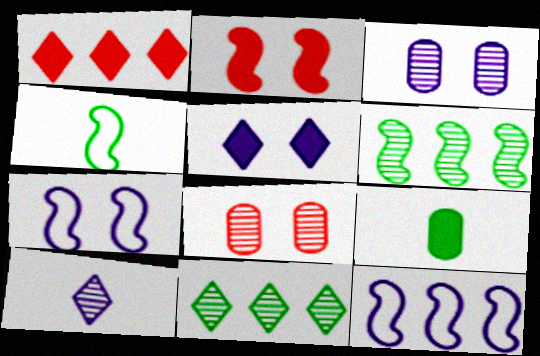[[1, 3, 4], 
[3, 5, 7], 
[6, 8, 10]]